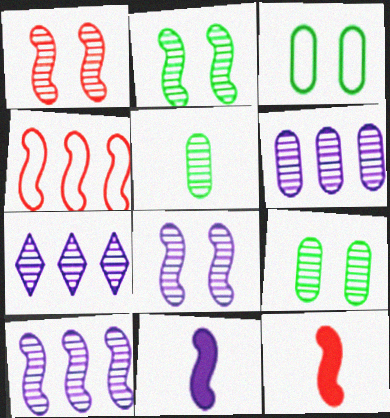[[1, 2, 8], 
[1, 4, 12], 
[1, 5, 7], 
[2, 4, 11], 
[3, 7, 12], 
[6, 7, 10]]